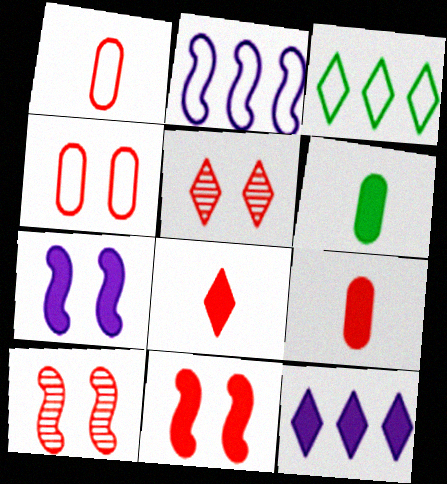[[2, 5, 6], 
[4, 5, 11], 
[6, 11, 12]]